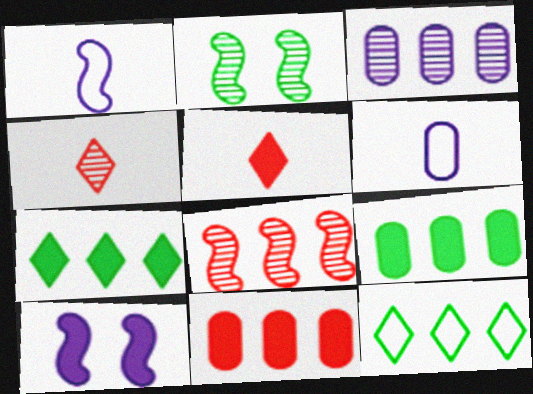[[2, 3, 4], 
[5, 9, 10]]